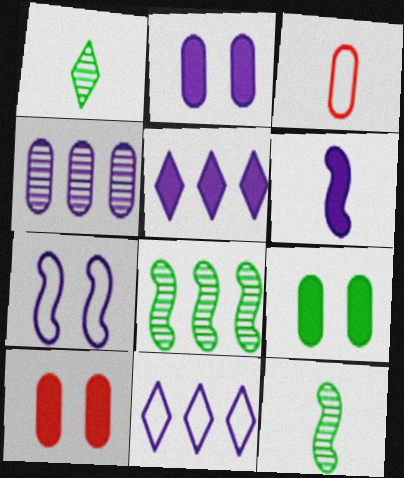[[1, 3, 6], 
[2, 5, 6], 
[2, 9, 10], 
[3, 4, 9], 
[10, 11, 12]]